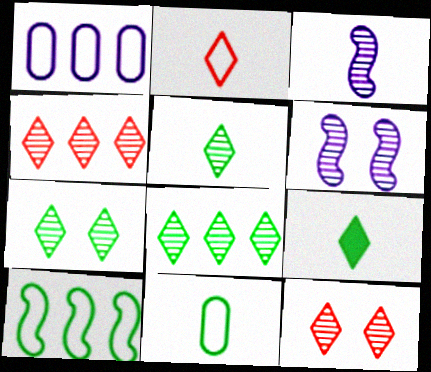[[5, 7, 8]]